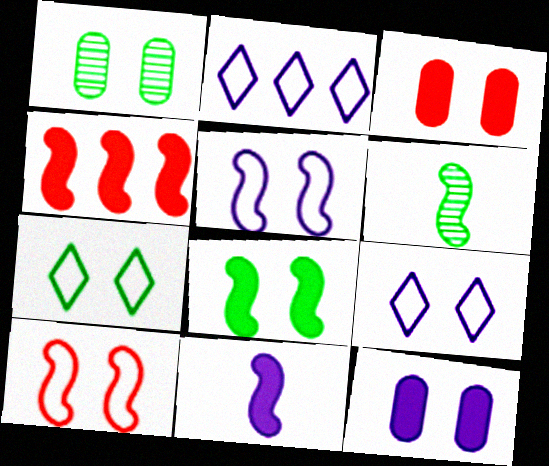[[1, 7, 8], 
[2, 3, 6], 
[4, 5, 6], 
[4, 8, 11]]